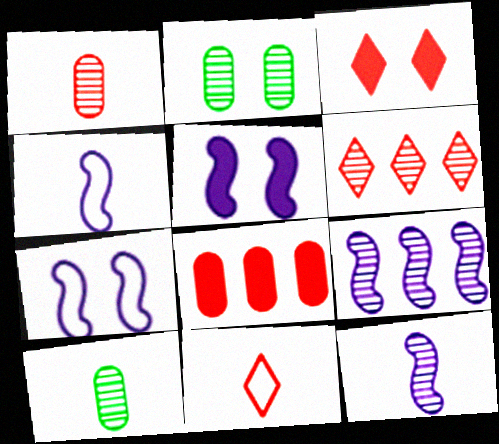[[2, 3, 7], 
[2, 6, 12], 
[3, 6, 11], 
[4, 5, 9]]